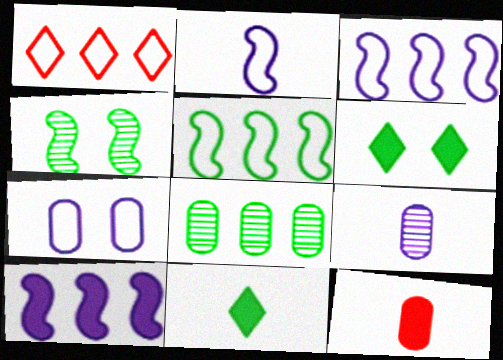[[1, 8, 10], 
[6, 10, 12], 
[7, 8, 12]]